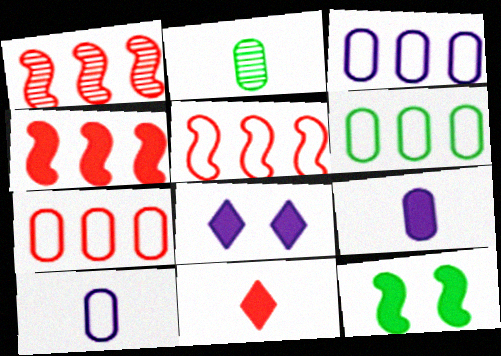[[1, 4, 5], 
[2, 5, 8], 
[3, 6, 7]]